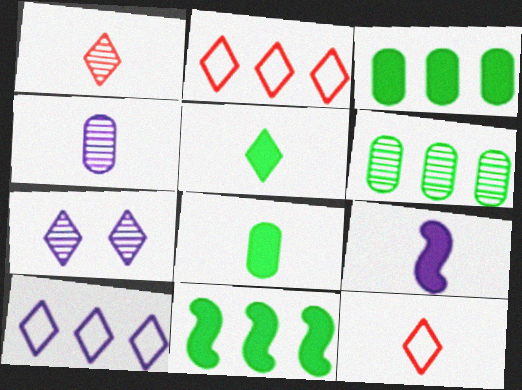[[2, 5, 7]]